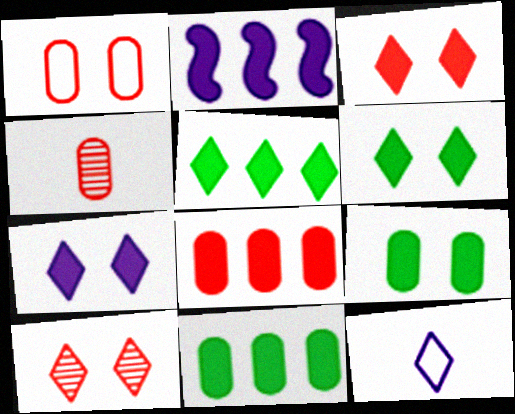[[1, 4, 8], 
[2, 5, 8], 
[3, 6, 7], 
[5, 10, 12]]